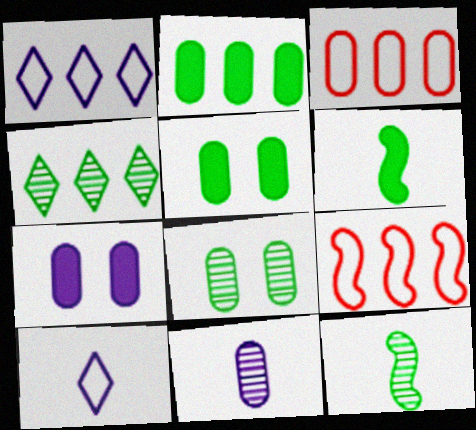[[3, 5, 11], 
[4, 8, 12]]